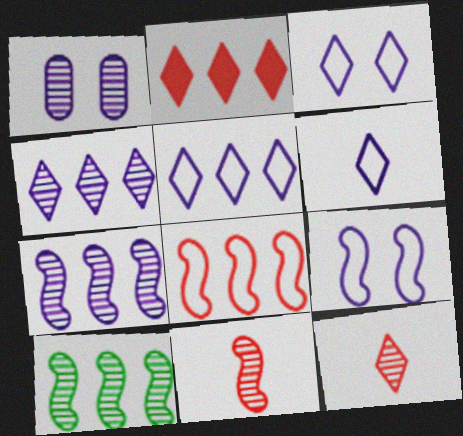[[1, 10, 12], 
[3, 5, 6]]